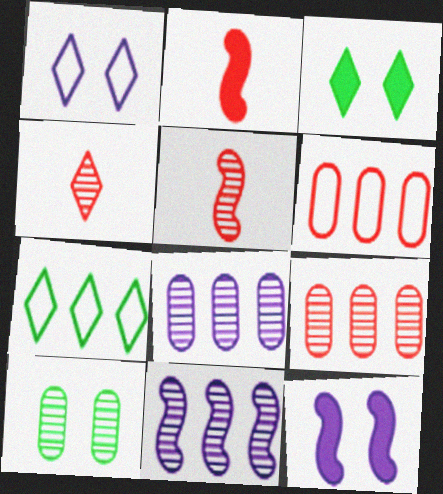[[4, 10, 11]]